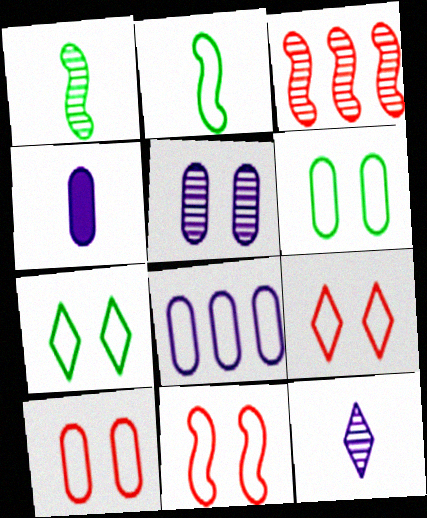[[2, 8, 9], 
[3, 4, 7], 
[4, 5, 8], 
[9, 10, 11]]